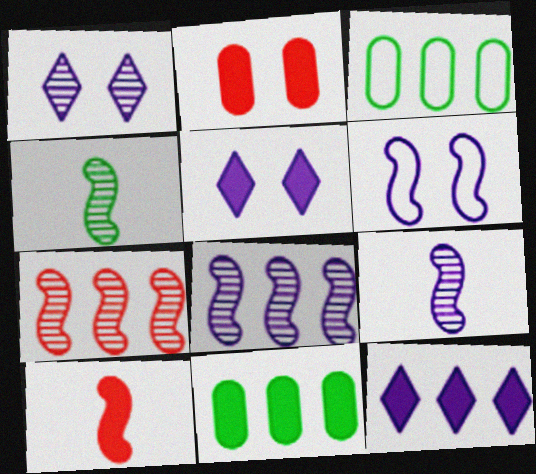[[1, 3, 10], 
[3, 7, 12], 
[5, 10, 11]]